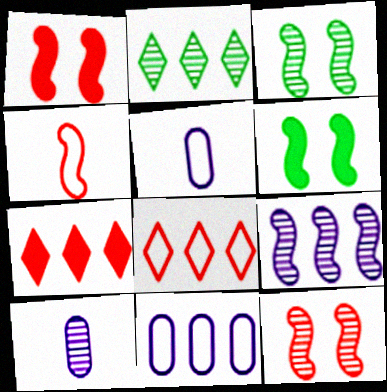[[1, 2, 5], 
[2, 10, 12], 
[3, 5, 7], 
[4, 6, 9], 
[6, 8, 10]]